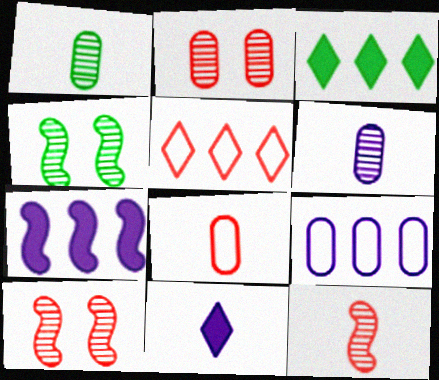[]